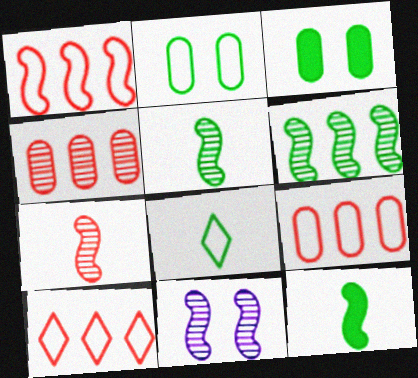[[1, 9, 10], 
[1, 11, 12], 
[3, 6, 8], 
[6, 7, 11]]